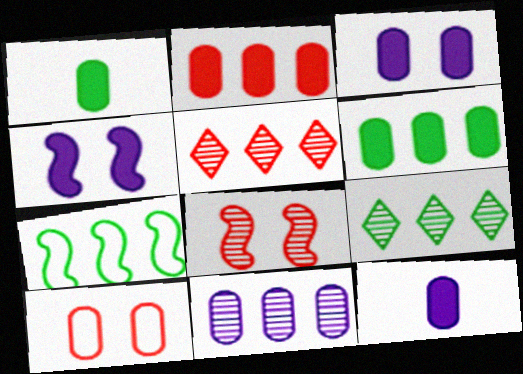[[1, 2, 3], 
[1, 10, 11], 
[6, 7, 9]]